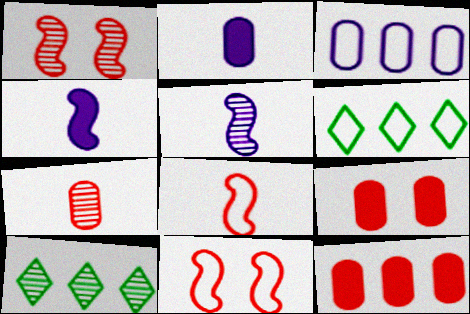[[1, 2, 6], 
[2, 10, 11], 
[5, 6, 9]]